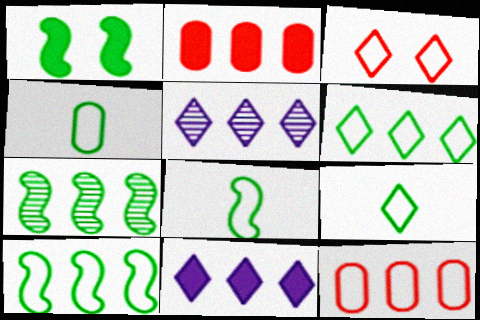[[1, 7, 8], 
[2, 5, 10], 
[4, 8, 9], 
[7, 11, 12]]